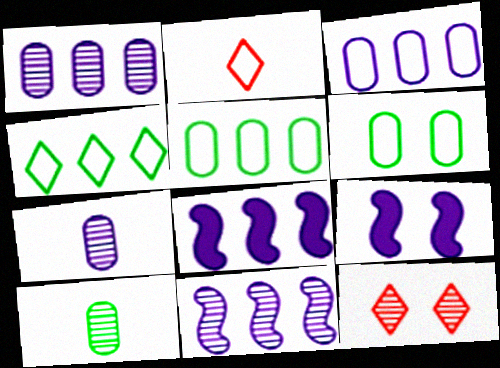[[6, 9, 12], 
[10, 11, 12]]